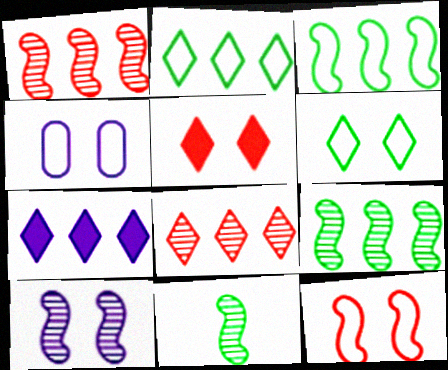[[1, 10, 11], 
[2, 7, 8], 
[4, 6, 12]]